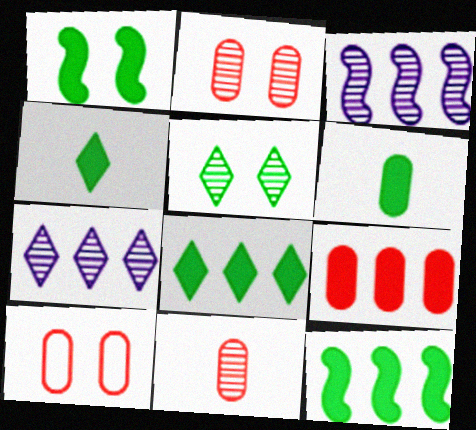[[1, 6, 8], 
[3, 4, 10], 
[3, 5, 11], 
[9, 10, 11]]